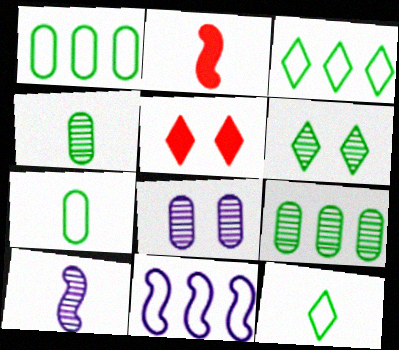[[1, 5, 10], 
[2, 3, 8], 
[4, 5, 11]]